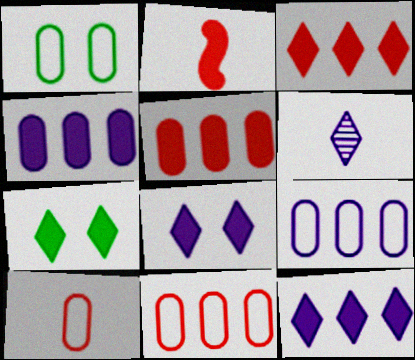[[1, 9, 10], 
[2, 4, 7]]